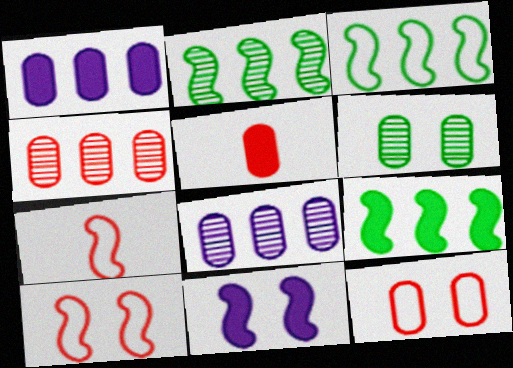[[2, 3, 9], 
[2, 7, 11], 
[4, 5, 12]]